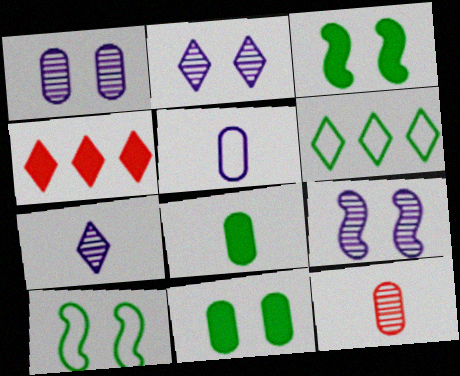[[1, 2, 9], 
[5, 8, 12]]